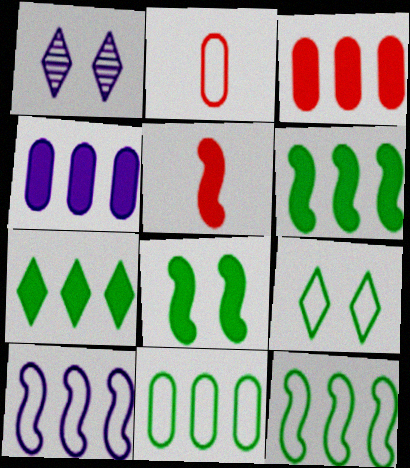[[1, 2, 6], 
[1, 5, 11], 
[2, 9, 10]]